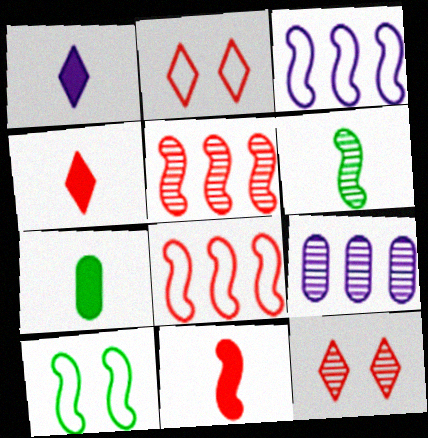[[1, 7, 11], 
[3, 7, 12], 
[4, 9, 10], 
[6, 9, 12]]